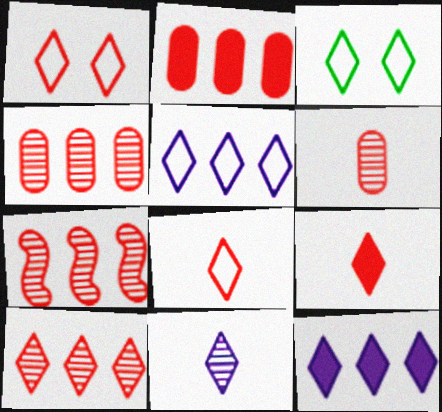[[1, 9, 10], 
[3, 5, 8], 
[4, 7, 10]]